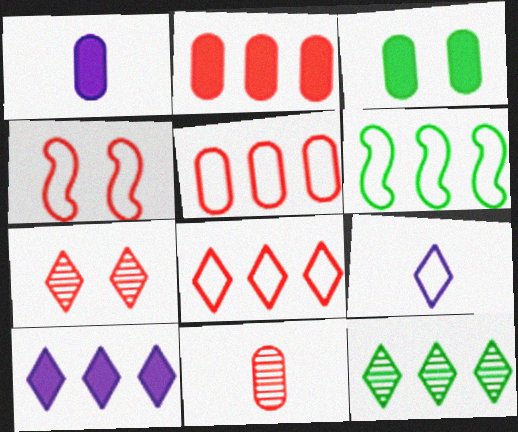[[1, 2, 3], 
[1, 4, 12], 
[1, 6, 7], 
[8, 10, 12]]